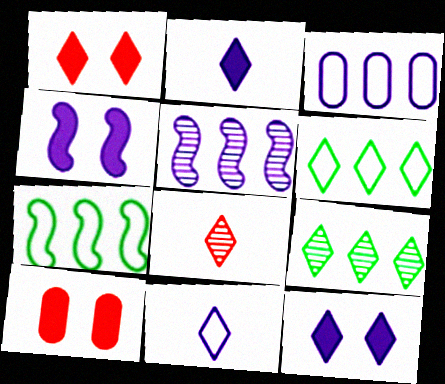[[1, 9, 11], 
[6, 8, 12]]